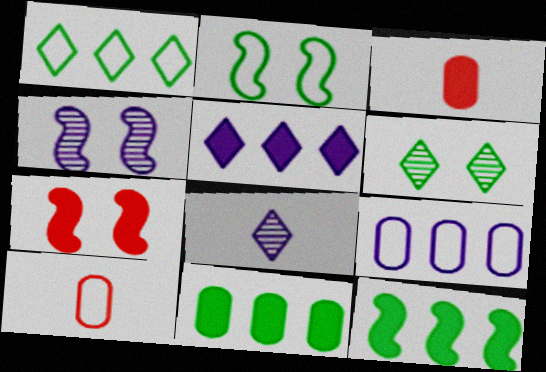[[1, 3, 4], 
[2, 4, 7]]